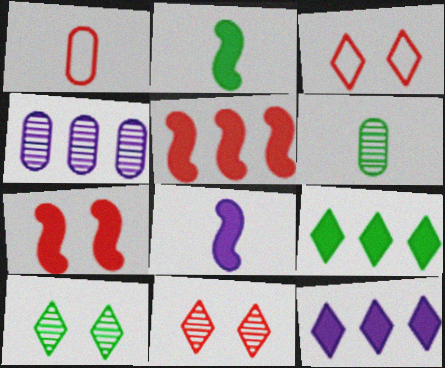[[1, 5, 11], 
[2, 3, 4]]